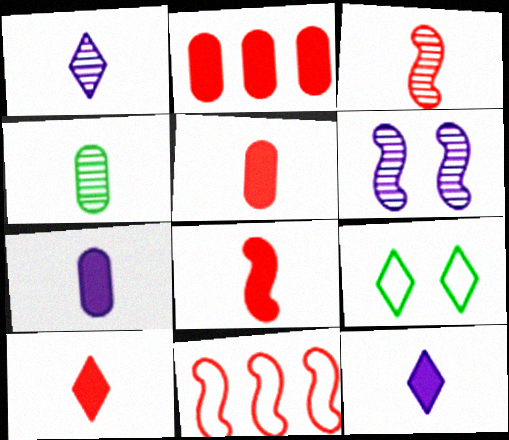[[1, 3, 4], 
[5, 8, 10]]